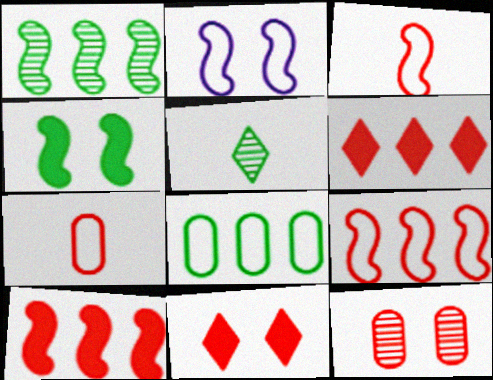[[3, 6, 12], 
[4, 5, 8]]